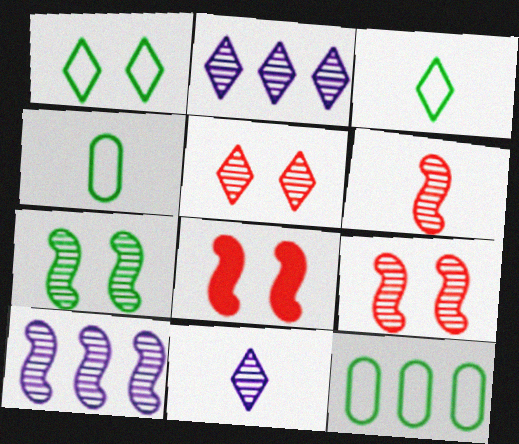[[2, 4, 8], 
[6, 7, 10], 
[8, 11, 12]]